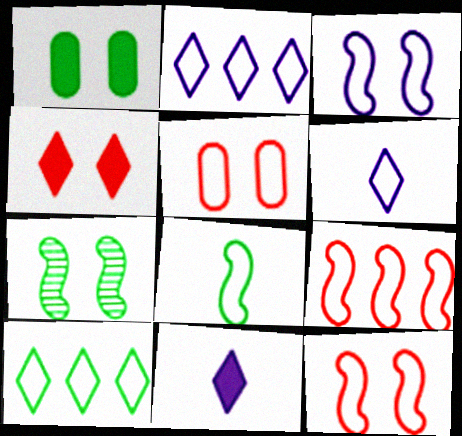[[2, 5, 8], 
[3, 8, 9]]